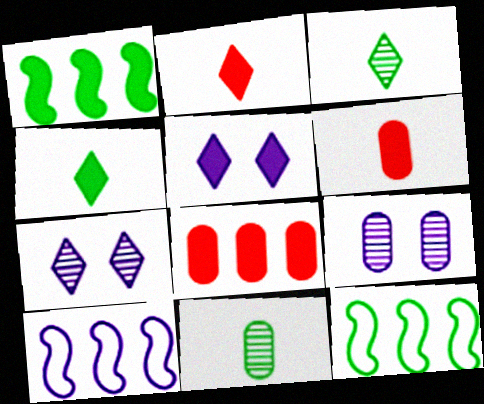[[1, 5, 6], 
[2, 9, 12], 
[6, 7, 12]]